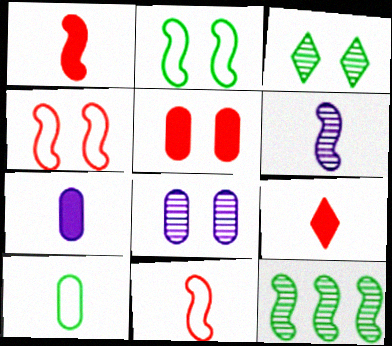[[6, 9, 10]]